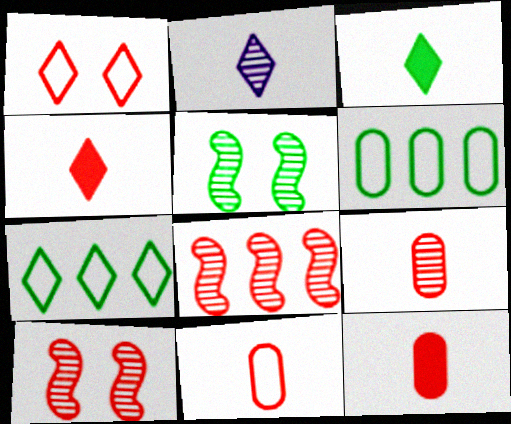[[1, 8, 12], 
[3, 5, 6], 
[9, 11, 12]]